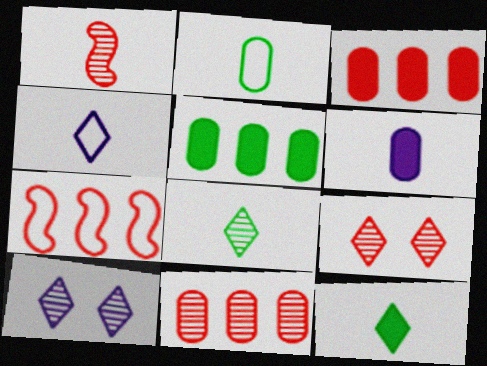[[1, 9, 11]]